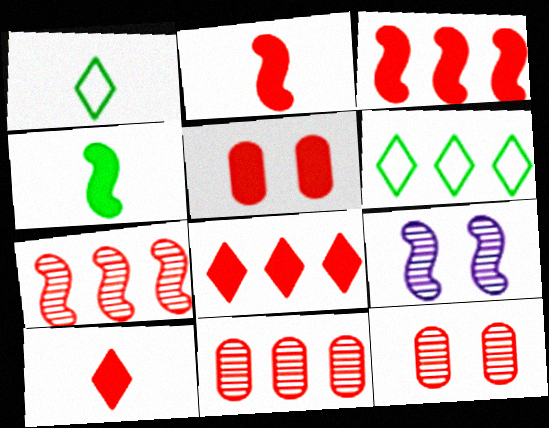[[2, 5, 8], 
[3, 5, 10]]